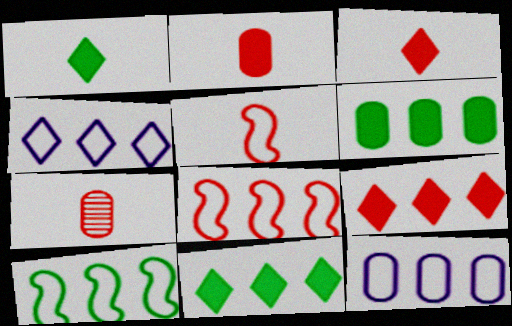[[3, 5, 7]]